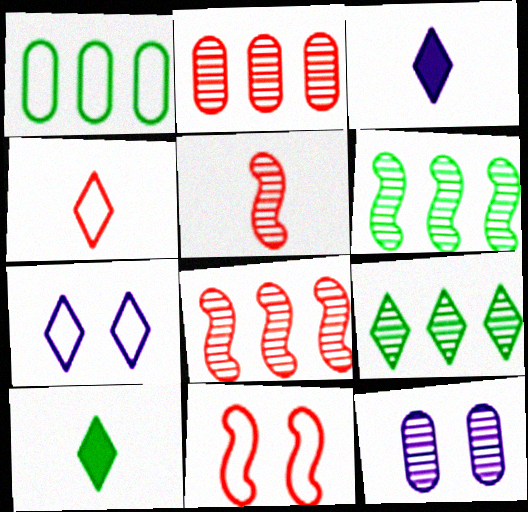[[5, 9, 12]]